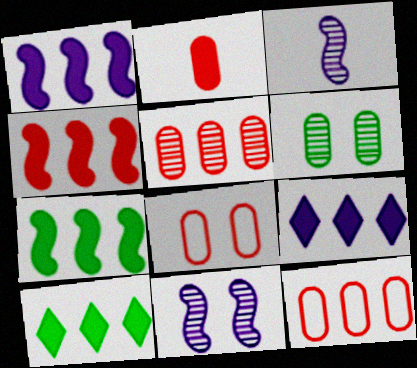[[1, 4, 7], 
[2, 5, 8], 
[3, 8, 10]]